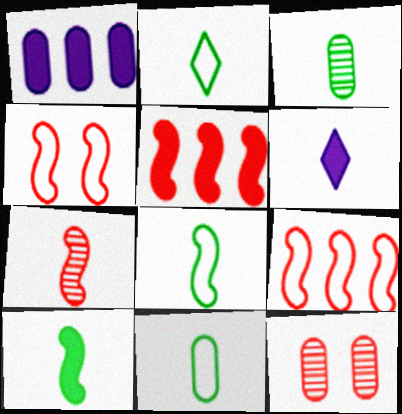[[1, 11, 12], 
[2, 3, 10], 
[2, 8, 11], 
[4, 5, 7], 
[6, 7, 11]]